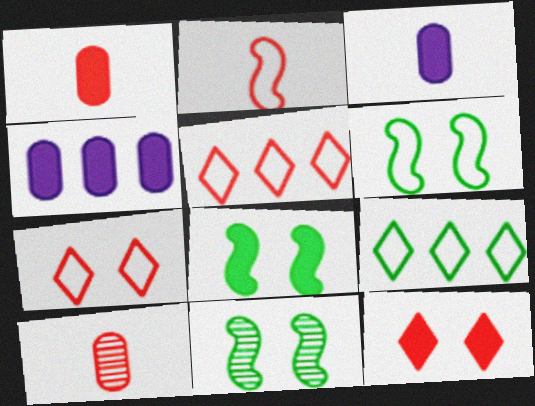[[3, 5, 11], 
[6, 8, 11]]